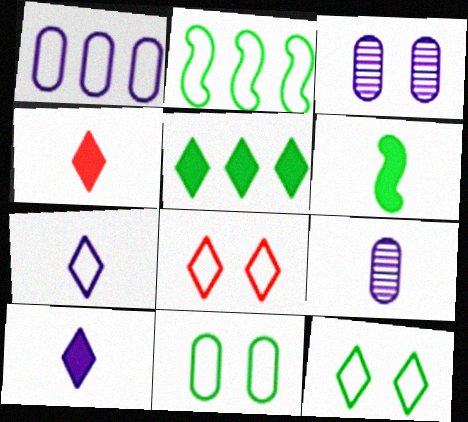[[2, 3, 4]]